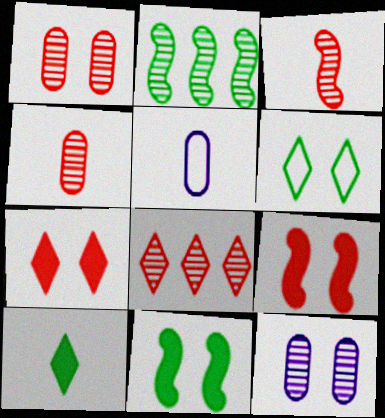[[1, 3, 8], 
[2, 5, 7], 
[3, 5, 10], 
[5, 8, 11], 
[6, 9, 12]]